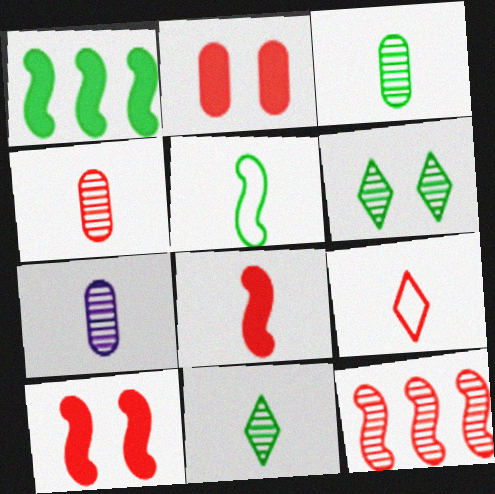[[2, 9, 12], 
[3, 4, 7], 
[4, 8, 9], 
[6, 7, 12]]